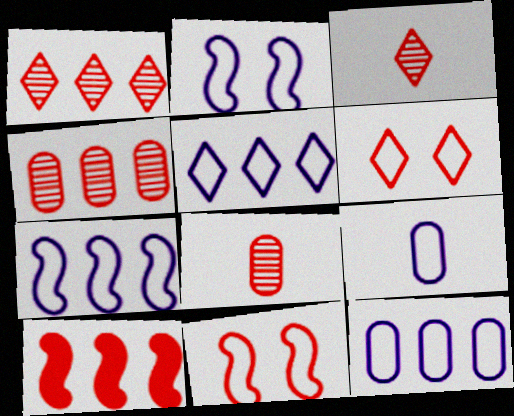[[2, 5, 9], 
[5, 7, 12], 
[6, 8, 10]]